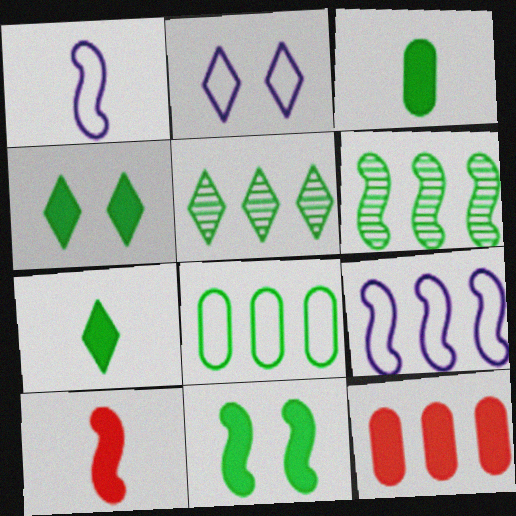[[5, 9, 12]]